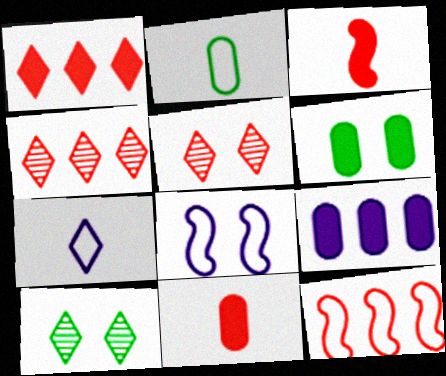[[1, 7, 10], 
[5, 6, 8], 
[5, 11, 12], 
[6, 9, 11]]